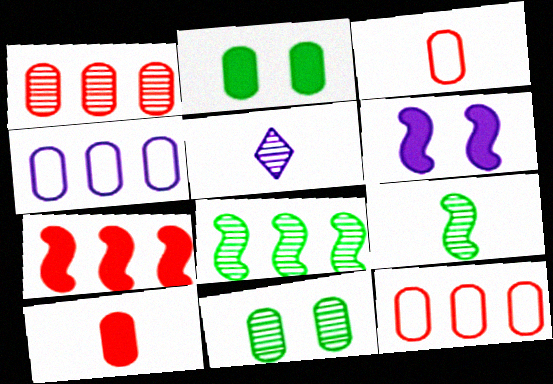[[4, 5, 6], 
[4, 10, 11]]